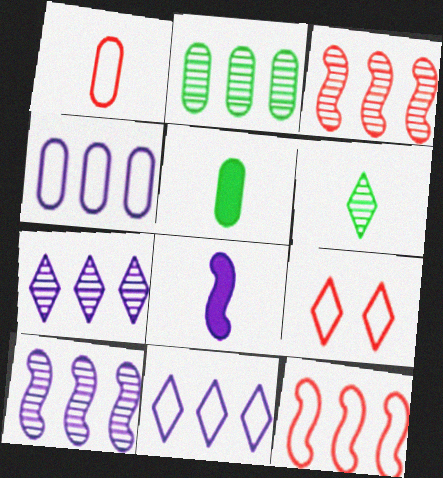[[1, 6, 8], 
[1, 9, 12], 
[2, 3, 7], 
[2, 8, 9], 
[5, 9, 10]]